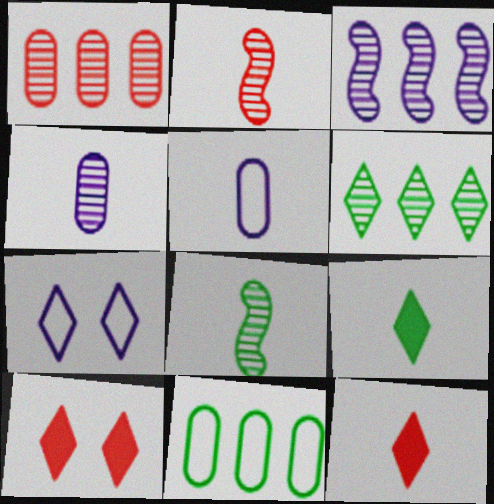[[1, 3, 6], 
[2, 5, 9], 
[5, 8, 12], 
[6, 7, 12]]